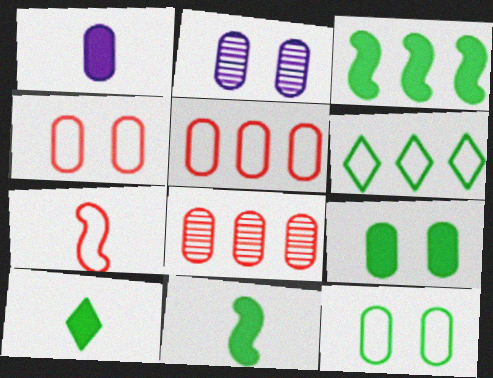[[1, 8, 12], 
[2, 4, 9], 
[3, 9, 10]]